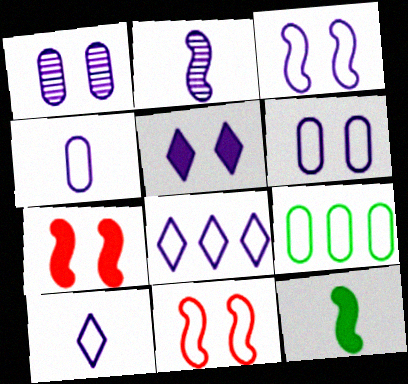[[1, 3, 5], 
[3, 4, 8], 
[9, 10, 11]]